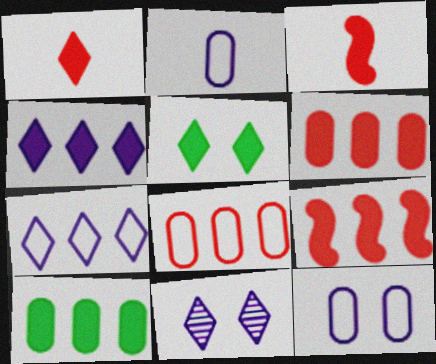[[1, 4, 5], 
[4, 9, 10]]